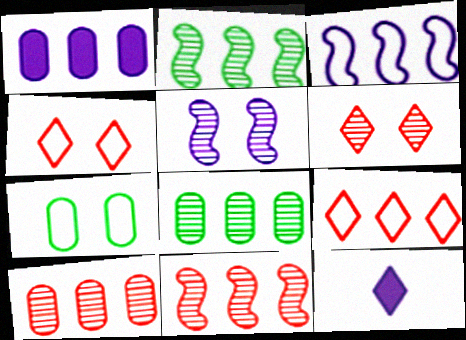[[1, 2, 9], 
[7, 11, 12]]